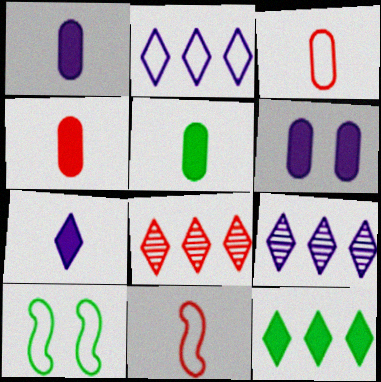[[1, 4, 5], 
[1, 8, 10], 
[2, 3, 10], 
[2, 8, 12], 
[4, 9, 10]]